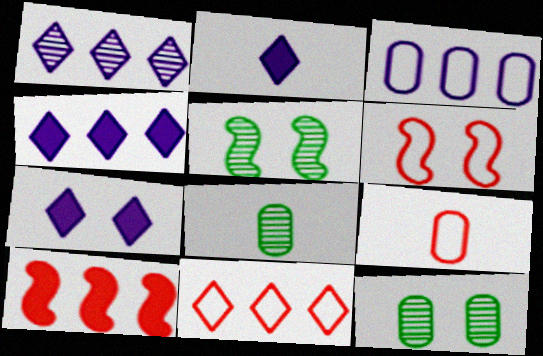[[2, 4, 7], 
[4, 5, 9], 
[4, 6, 8], 
[6, 7, 12], 
[6, 9, 11]]